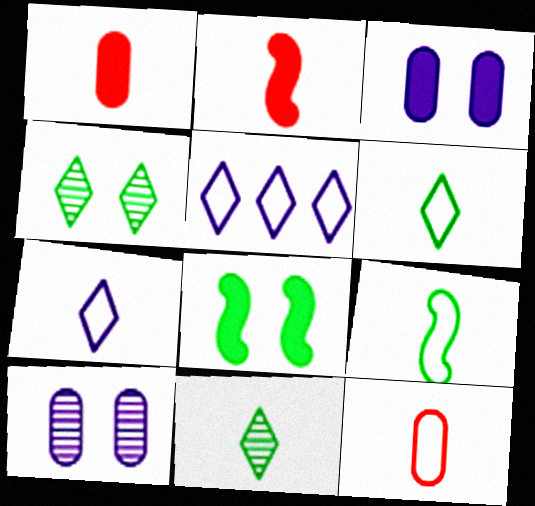[[7, 9, 12]]